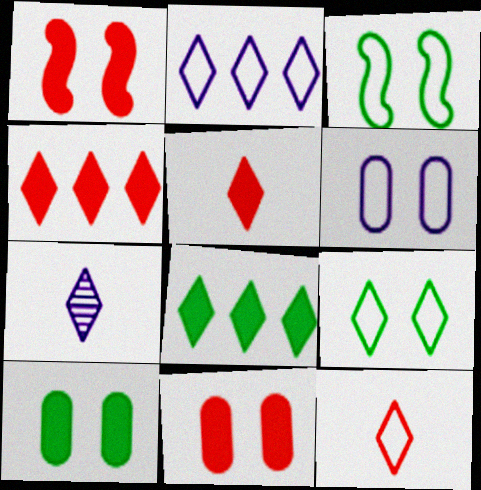[[2, 9, 12], 
[4, 7, 9]]